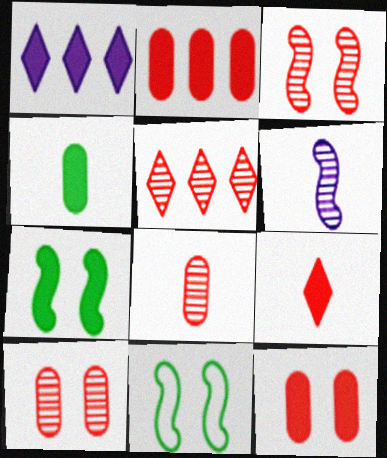[[1, 8, 11], 
[3, 5, 8]]